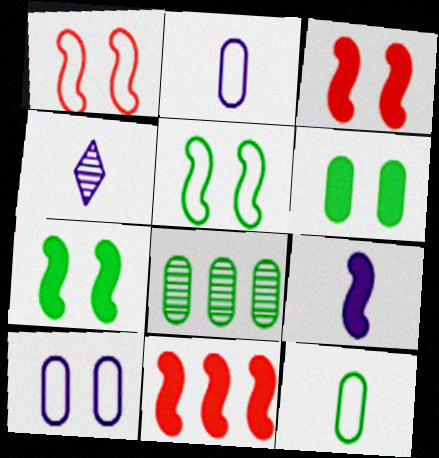[[2, 4, 9], 
[6, 8, 12], 
[7, 9, 11]]